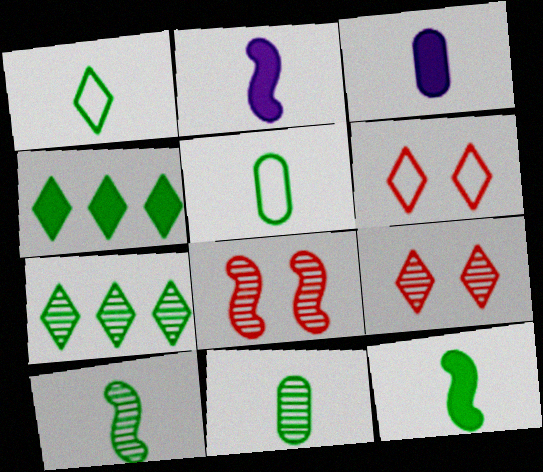[[1, 11, 12]]